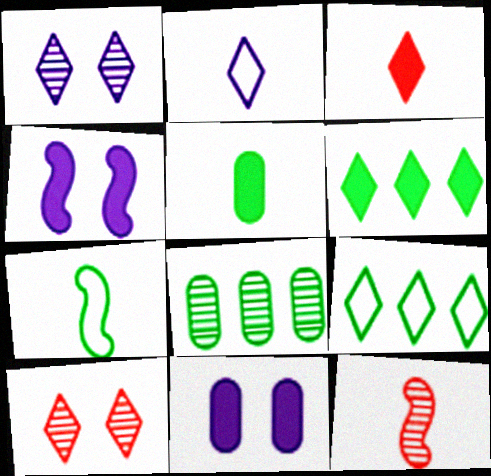[[1, 3, 9], 
[1, 8, 12], 
[2, 5, 12], 
[2, 6, 10], 
[9, 11, 12]]